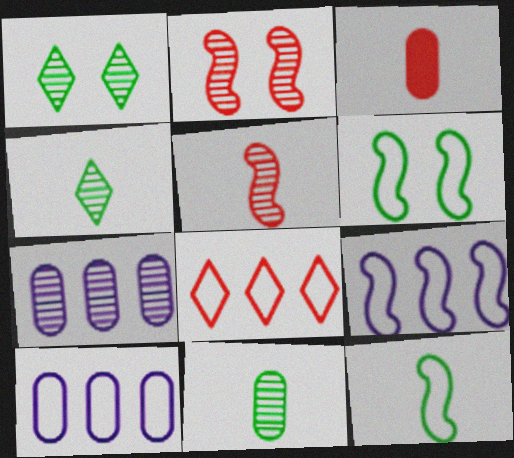[[1, 3, 9], 
[1, 5, 7], 
[2, 3, 8], 
[2, 4, 7]]